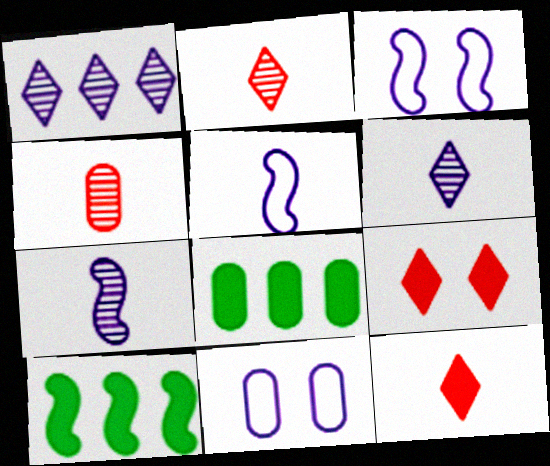[[2, 3, 8], 
[2, 10, 11], 
[4, 8, 11]]